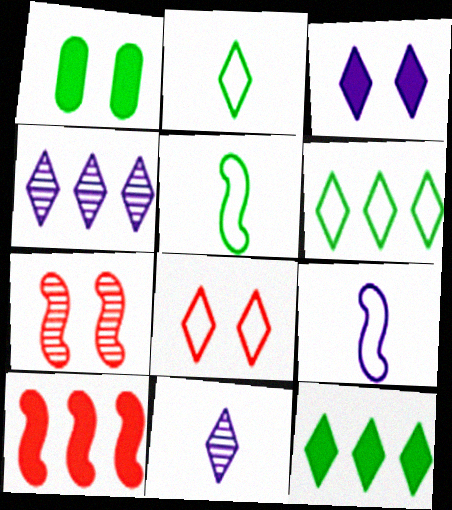[[8, 11, 12]]